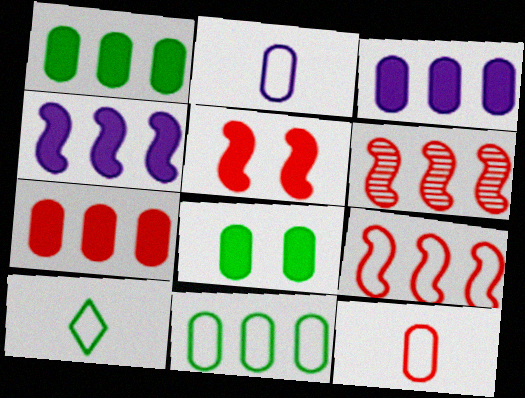[[1, 3, 7]]